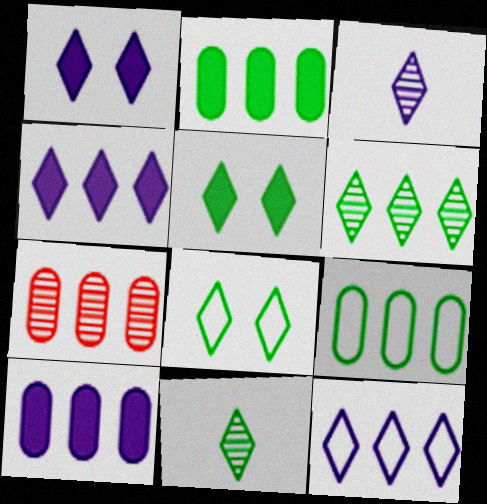[[1, 3, 12], 
[7, 9, 10]]